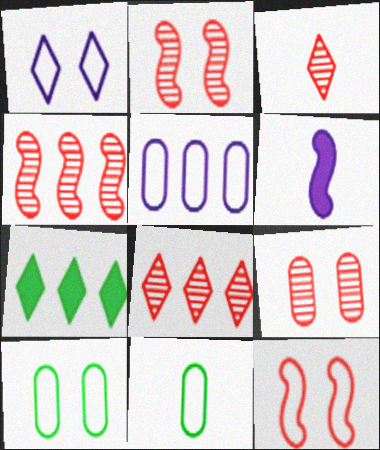[[1, 3, 7], 
[1, 10, 12], 
[3, 4, 9], 
[3, 6, 11], 
[4, 5, 7], 
[6, 8, 10]]